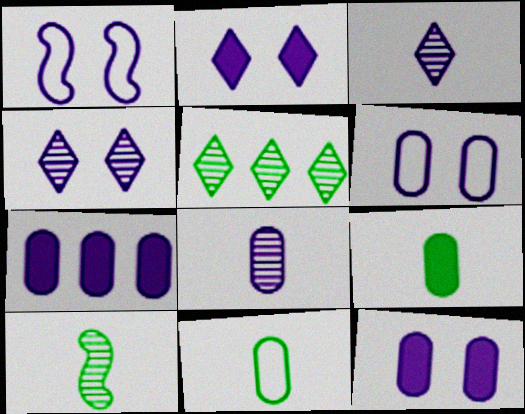[[1, 3, 7], 
[1, 4, 12], 
[6, 7, 8]]